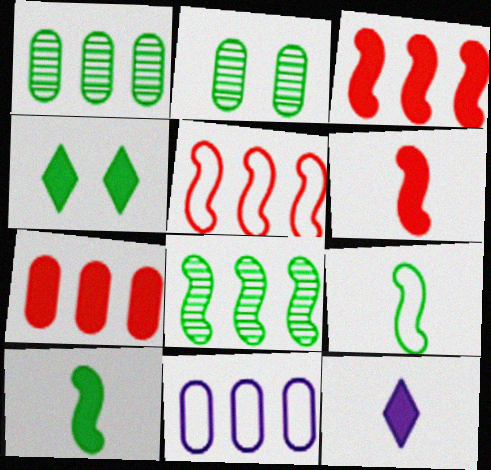[[1, 4, 9], 
[1, 7, 11], 
[2, 5, 12]]